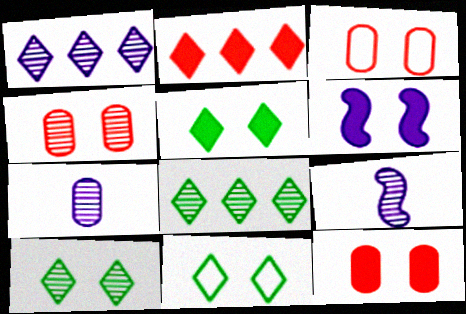[[3, 4, 12], 
[3, 6, 10], 
[4, 6, 11], 
[4, 8, 9], 
[5, 6, 12], 
[5, 10, 11]]